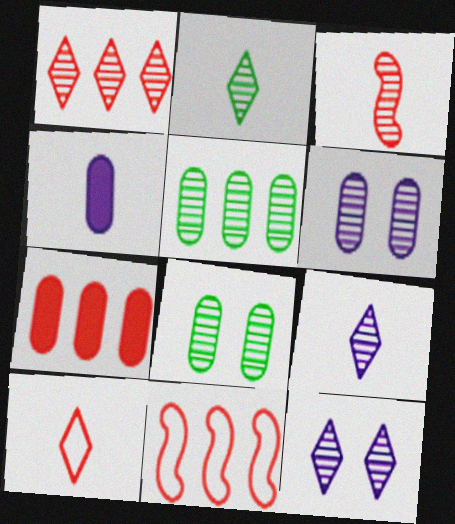[[1, 2, 12], 
[1, 7, 11], 
[3, 5, 12]]